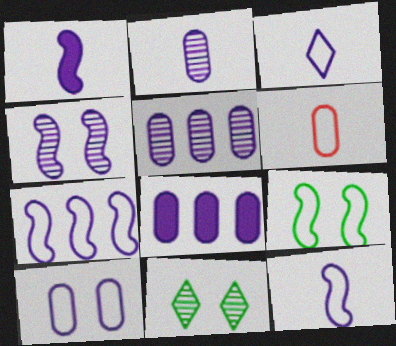[[1, 2, 3], 
[1, 4, 7], 
[2, 8, 10], 
[3, 4, 8], 
[3, 7, 10]]